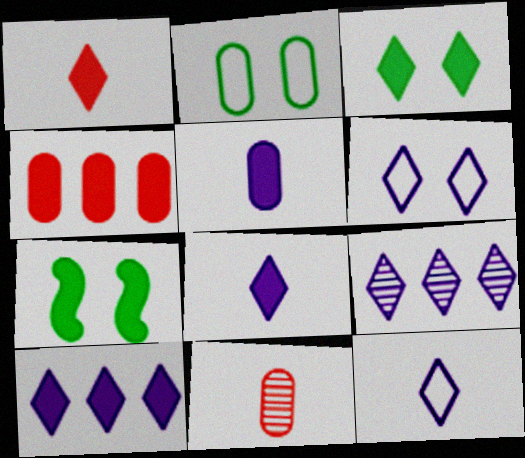[[1, 3, 10], 
[4, 7, 8], 
[6, 8, 9]]